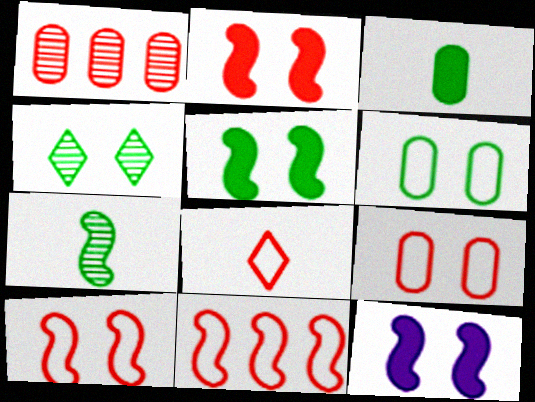[[1, 2, 8], 
[2, 5, 12], 
[4, 5, 6], 
[4, 9, 12], 
[7, 11, 12], 
[8, 9, 11]]